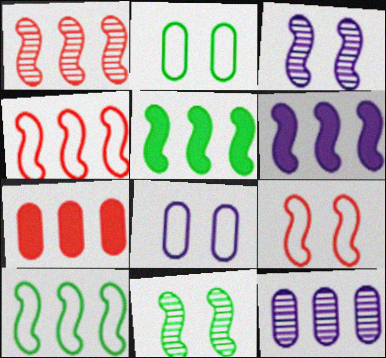[[1, 6, 10]]